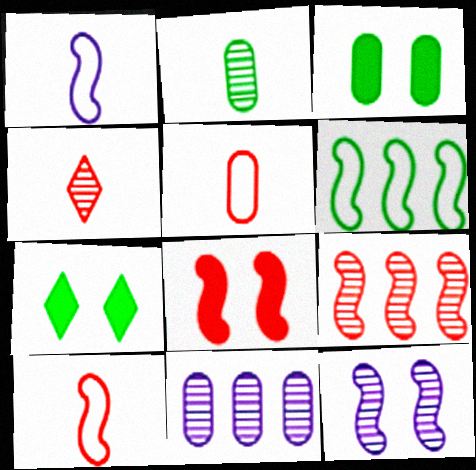[[2, 6, 7], 
[3, 5, 11], 
[7, 10, 11], 
[8, 9, 10]]